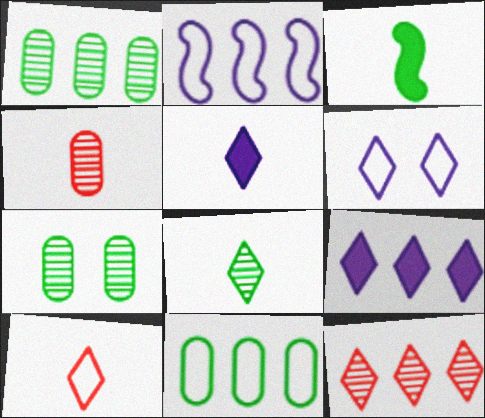[[5, 8, 10]]